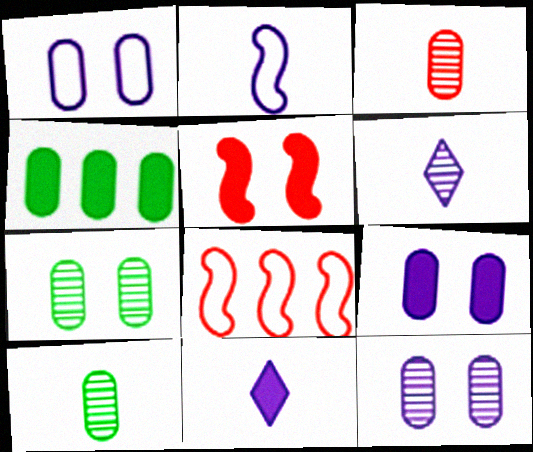[[1, 3, 4], 
[1, 9, 12], 
[4, 5, 11], 
[7, 8, 11]]